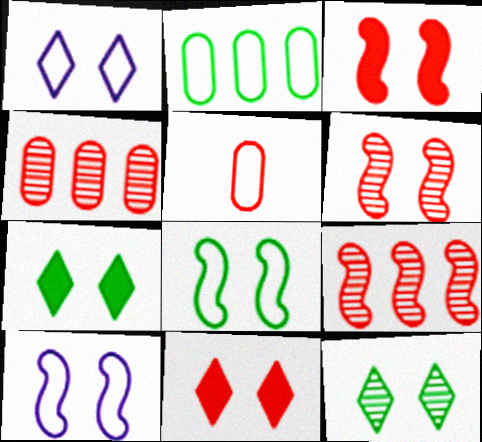[[1, 11, 12], 
[5, 9, 11]]